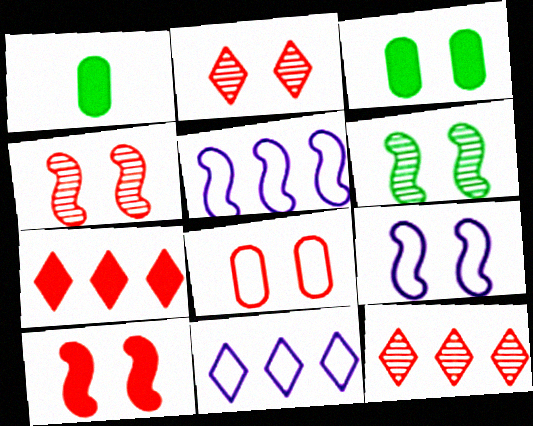[[1, 2, 5], 
[1, 4, 11], 
[1, 9, 12], 
[2, 3, 9], 
[2, 8, 10], 
[6, 9, 10]]